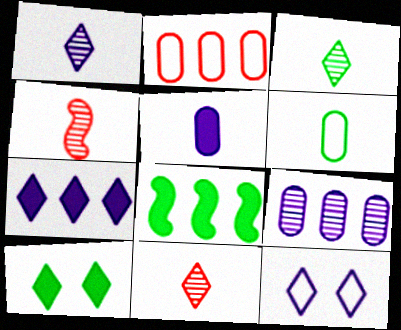[[1, 3, 11], 
[1, 7, 12]]